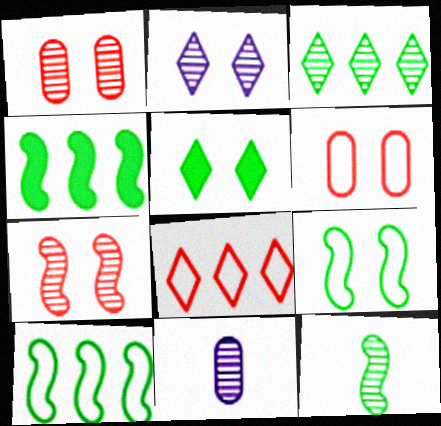[[3, 7, 11], 
[4, 9, 12]]